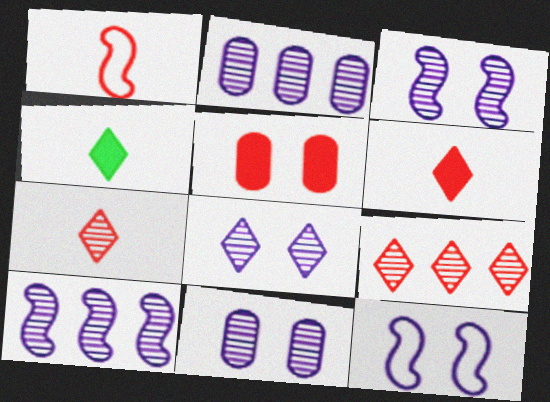[[1, 5, 9], 
[3, 8, 11]]